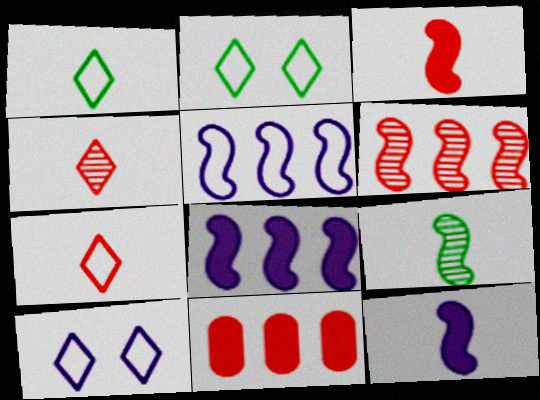[[9, 10, 11]]